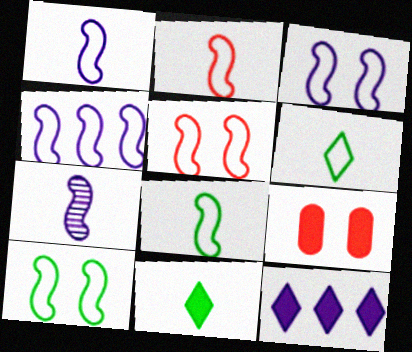[[1, 2, 8], 
[1, 3, 4], 
[2, 4, 10], 
[3, 5, 10], 
[4, 5, 8]]